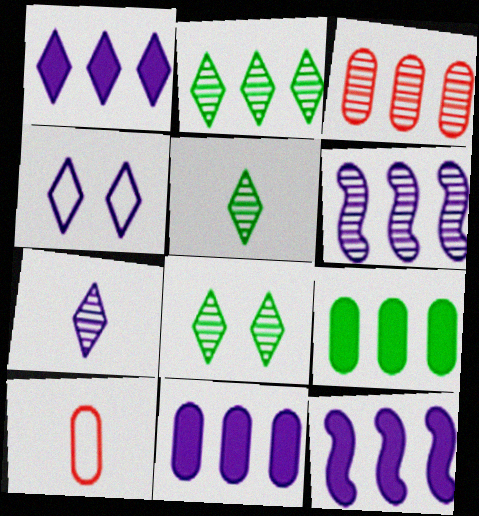[[1, 4, 7], 
[1, 11, 12], 
[2, 3, 6], 
[2, 5, 8], 
[8, 10, 12]]